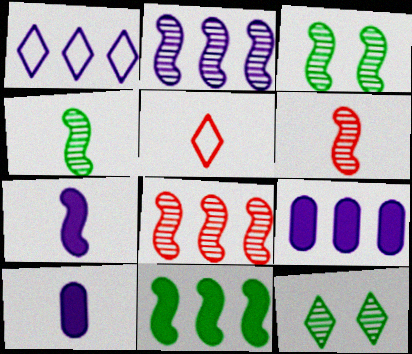[[1, 2, 9], 
[2, 3, 6], 
[3, 5, 9], 
[4, 5, 10]]